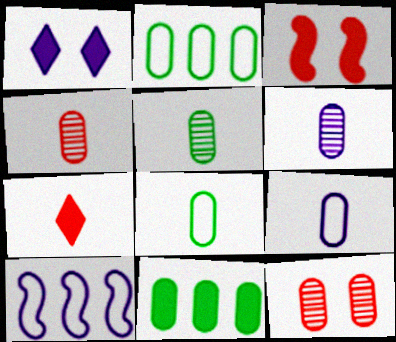[[1, 6, 10], 
[4, 5, 6], 
[9, 11, 12]]